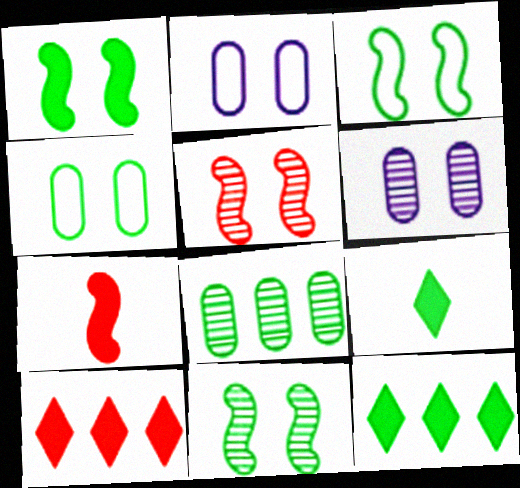[[1, 3, 11], 
[3, 8, 9]]